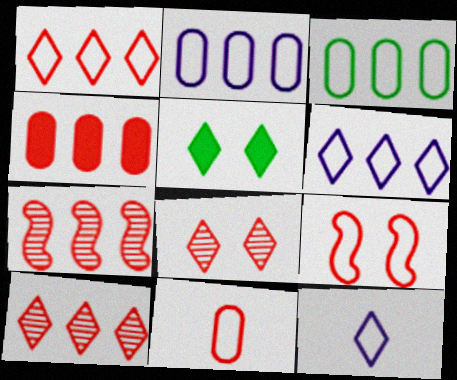[[1, 4, 7], 
[1, 9, 11], 
[3, 9, 12], 
[5, 10, 12]]